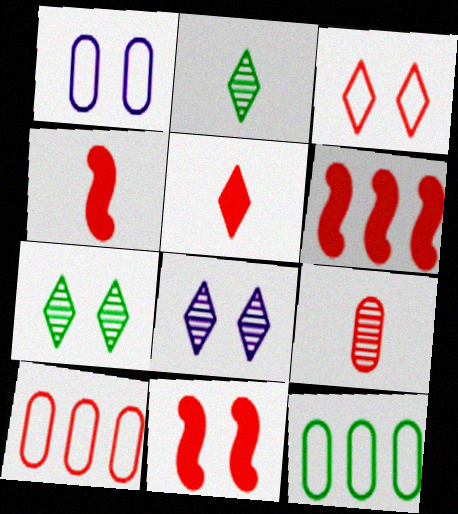[[1, 2, 6], 
[1, 7, 11], 
[3, 6, 9], 
[4, 6, 11], 
[4, 8, 12]]